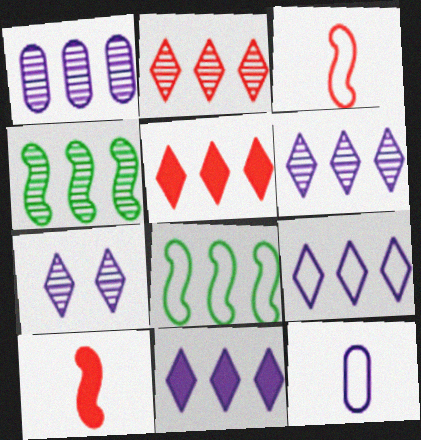[[1, 2, 4], 
[1, 5, 8], 
[6, 9, 11]]